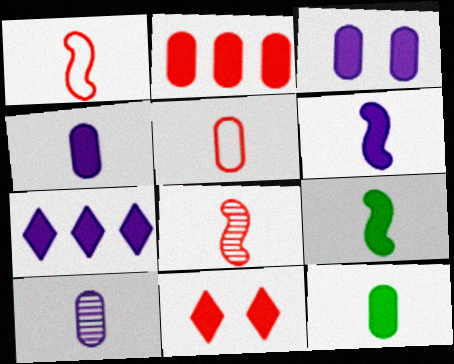[[2, 3, 12], 
[3, 6, 7], 
[5, 10, 12]]